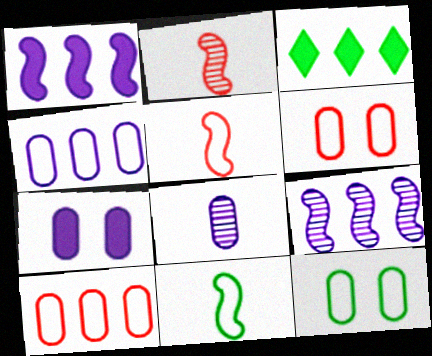[[3, 9, 10], 
[4, 7, 8]]